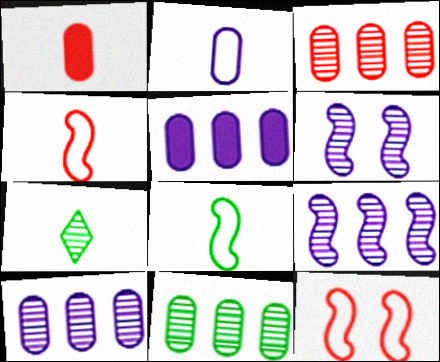[[3, 6, 7], 
[3, 10, 11], 
[5, 7, 12]]